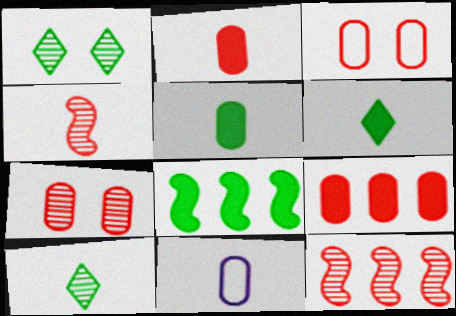[[4, 6, 11]]